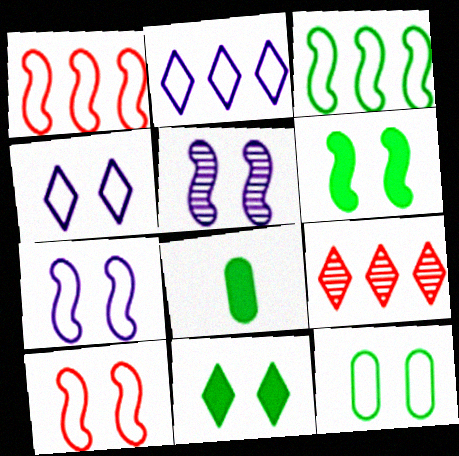[[4, 10, 12], 
[5, 6, 10], 
[7, 8, 9]]